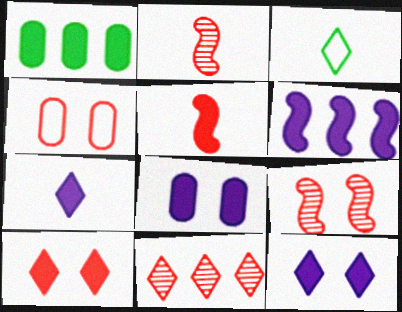[[1, 5, 12], 
[3, 11, 12], 
[4, 5, 11], 
[4, 9, 10], 
[6, 7, 8]]